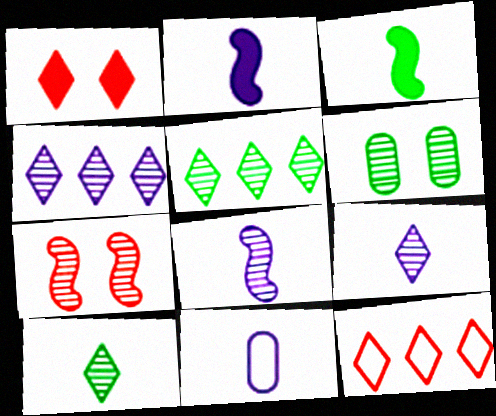[[2, 6, 12], 
[2, 9, 11]]